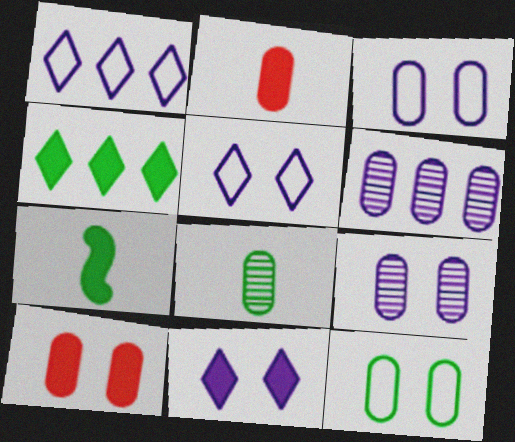[[2, 6, 12], 
[9, 10, 12]]